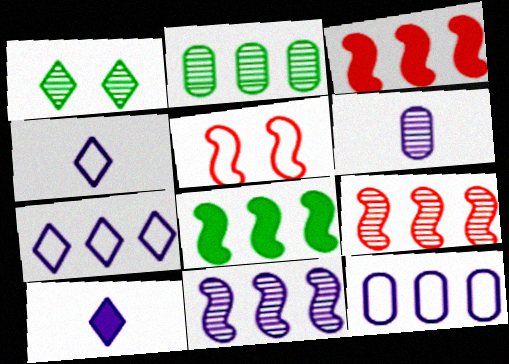[[1, 6, 9], 
[2, 3, 7], 
[2, 5, 10]]